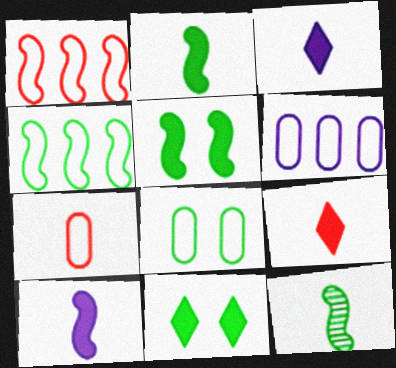[[3, 7, 12], 
[4, 5, 12], 
[6, 7, 8]]